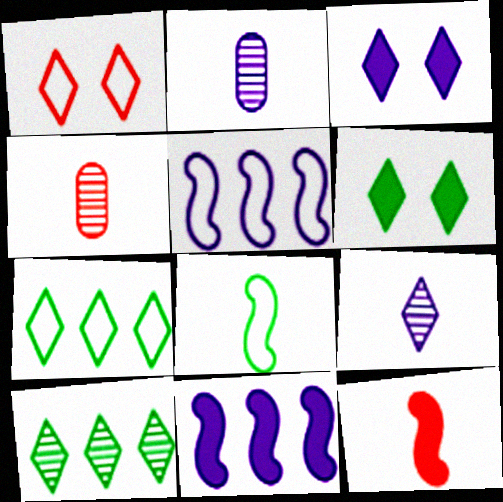[[2, 3, 5], 
[4, 5, 6]]